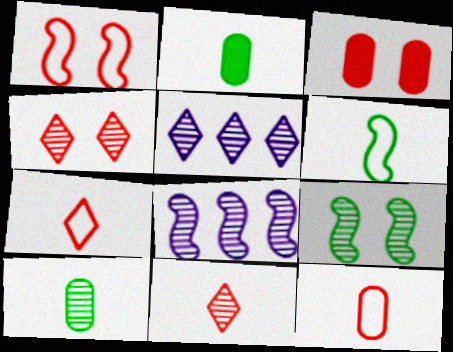[[1, 2, 5], 
[1, 3, 4], 
[3, 5, 6], 
[4, 8, 10]]